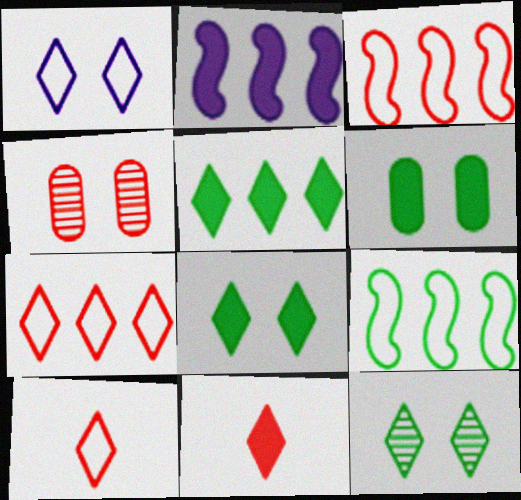[[2, 6, 11], 
[3, 4, 11]]